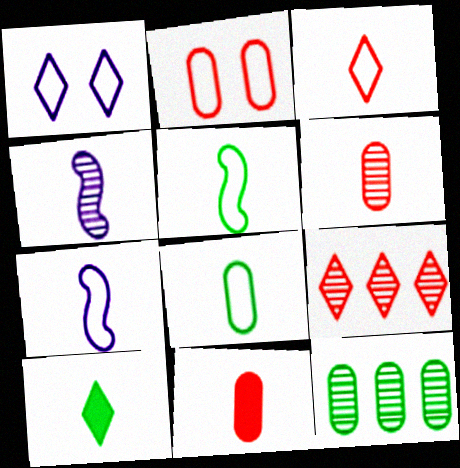[[1, 9, 10], 
[3, 7, 8], 
[6, 7, 10]]